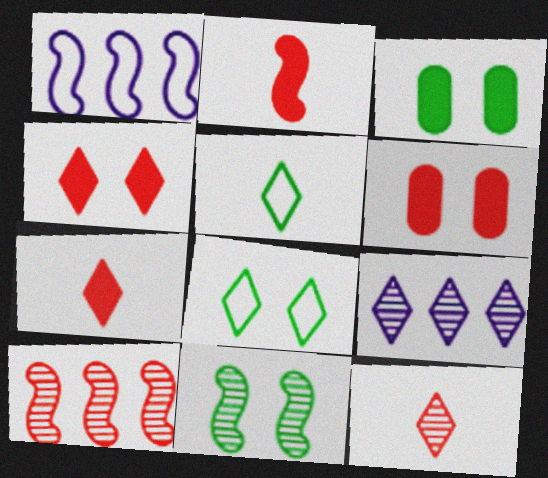[[1, 2, 11], 
[1, 3, 12], 
[3, 8, 11], 
[4, 5, 9], 
[7, 8, 9]]